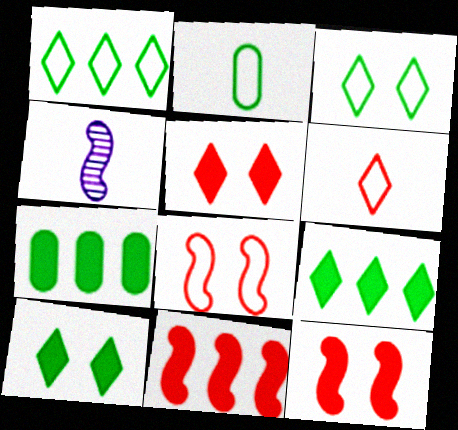[]